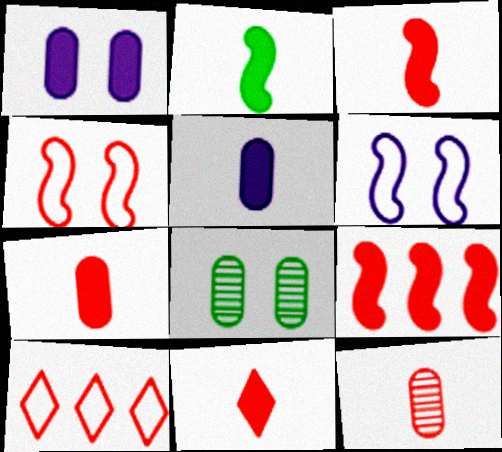[[2, 5, 11], 
[3, 7, 11]]